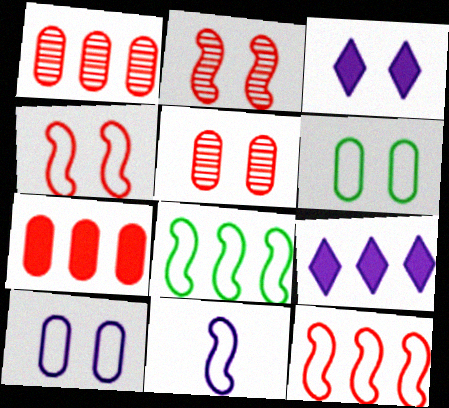[[1, 8, 9], 
[2, 3, 6], 
[4, 8, 11]]